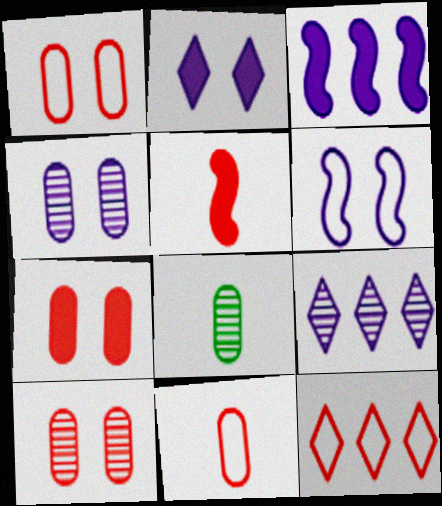[[1, 7, 10], 
[2, 4, 6], 
[5, 10, 12]]